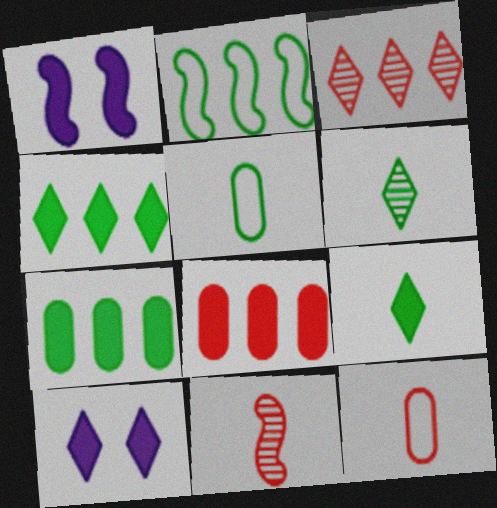[[1, 2, 11], 
[1, 3, 5], 
[1, 8, 9]]